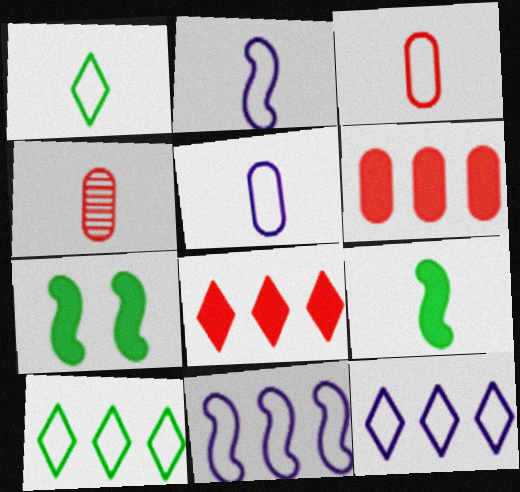[[1, 2, 3], 
[4, 7, 12]]